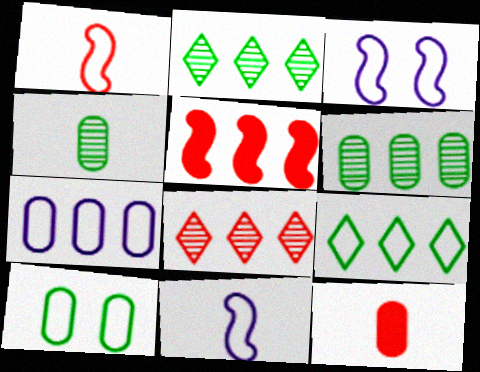[[2, 3, 12], 
[2, 5, 7]]